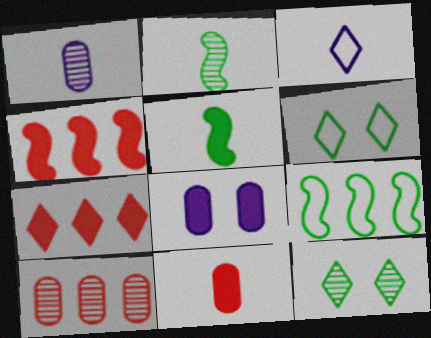[[1, 4, 6], 
[2, 3, 11], 
[3, 7, 12], 
[5, 7, 8]]